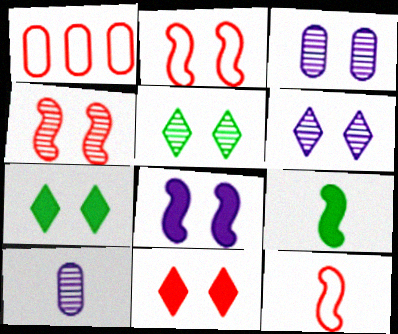[[1, 6, 9], 
[2, 3, 7], 
[3, 4, 5]]